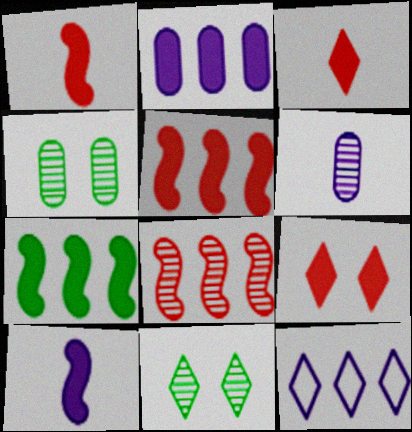[[1, 4, 12], 
[3, 11, 12], 
[6, 8, 11]]